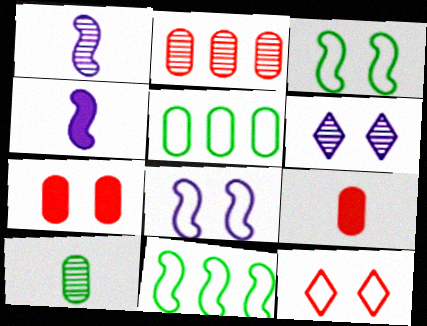[[3, 6, 7], 
[6, 9, 11]]